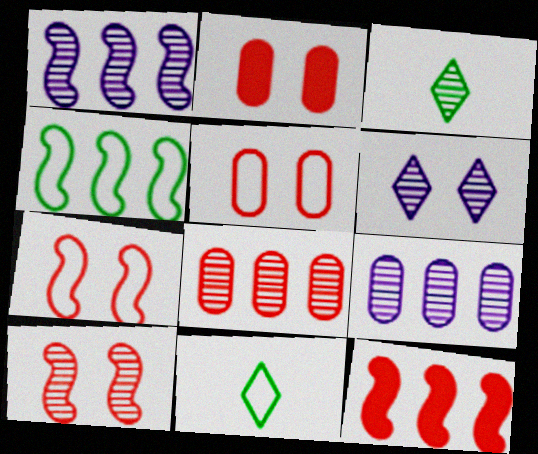[[1, 2, 11], 
[1, 4, 12], 
[3, 9, 10]]